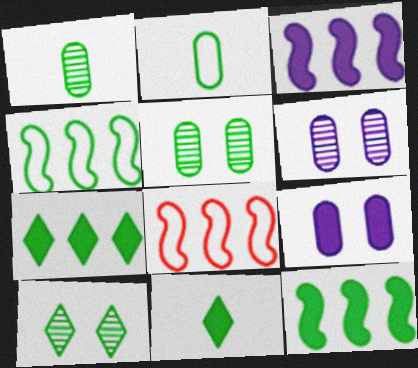[[2, 10, 12], 
[4, 5, 11], 
[6, 8, 11]]